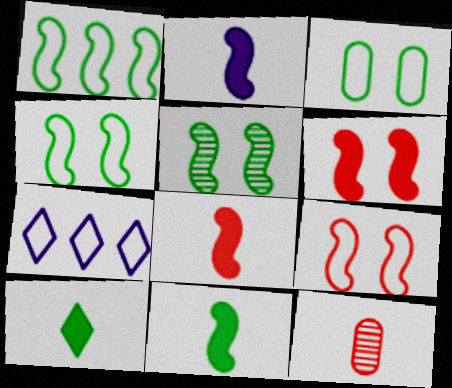[[1, 5, 11], 
[2, 8, 11]]